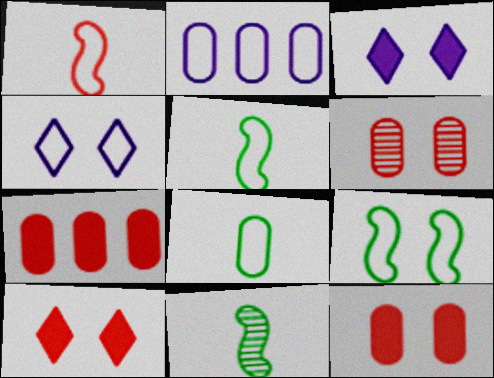[[2, 10, 11], 
[3, 6, 9], 
[4, 7, 11]]